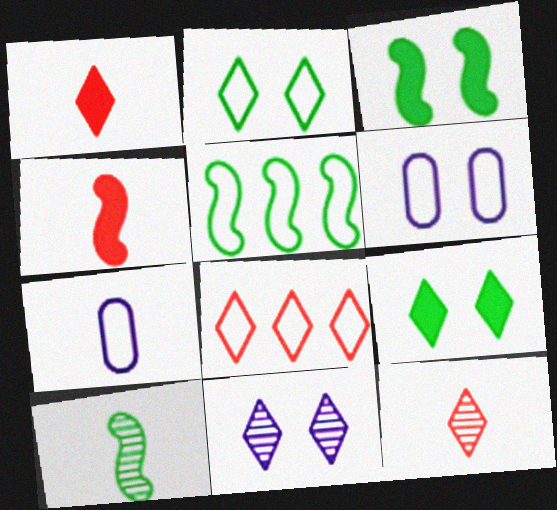[[1, 7, 10], 
[3, 5, 10]]